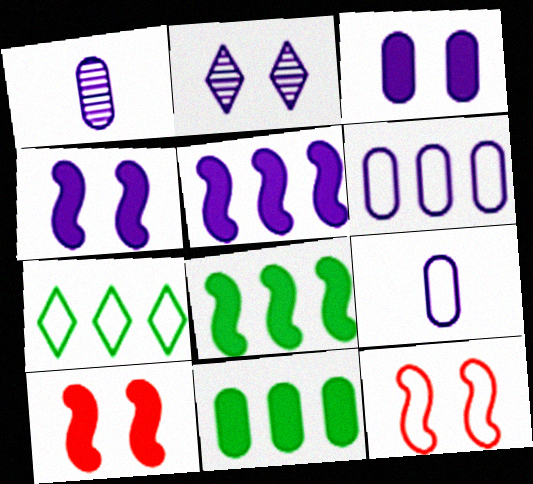[[1, 3, 6], 
[1, 7, 10], 
[2, 5, 9], 
[7, 9, 12]]